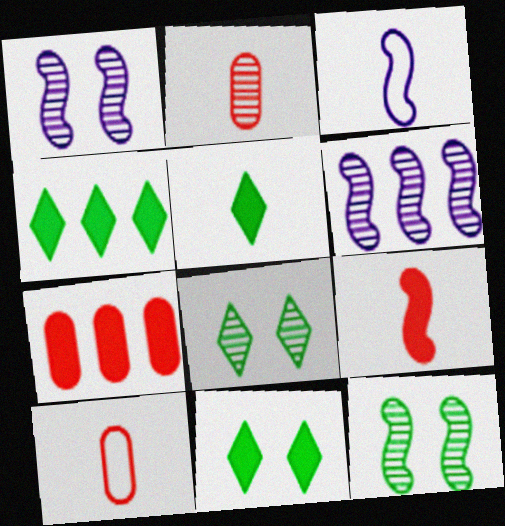[[1, 4, 10], 
[2, 3, 5], 
[2, 6, 8], 
[3, 7, 8], 
[4, 5, 11], 
[6, 10, 11]]